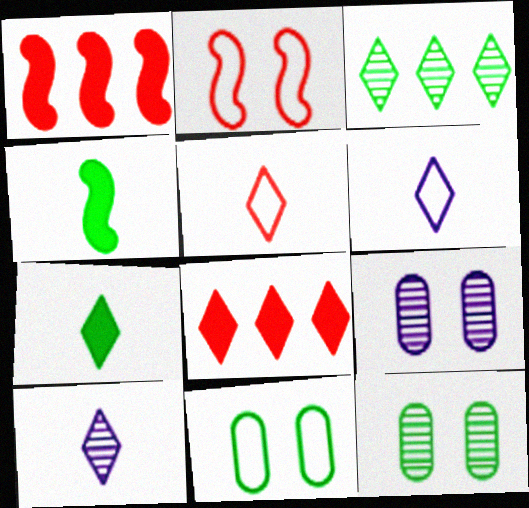[[1, 6, 12], 
[1, 10, 11], 
[3, 4, 11], 
[5, 7, 10]]